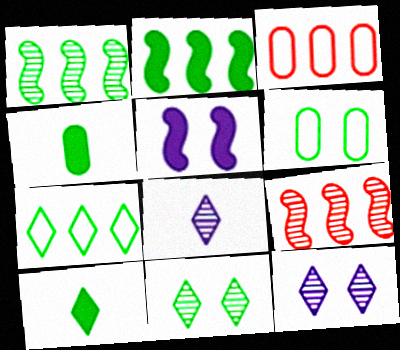[[1, 6, 10], 
[7, 10, 11]]